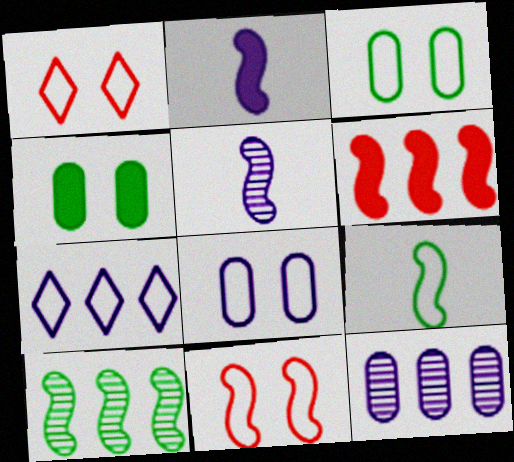[[2, 10, 11]]